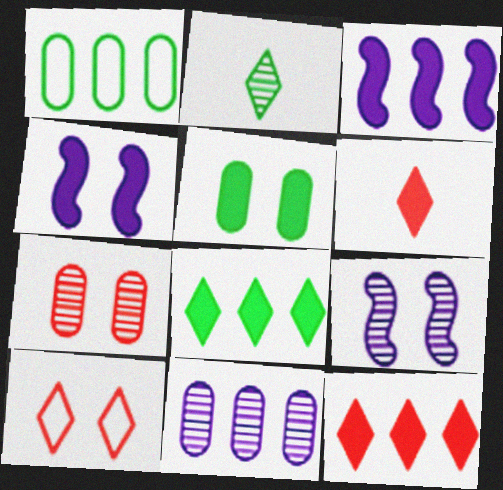[[1, 6, 9], 
[3, 5, 6], 
[5, 9, 10]]